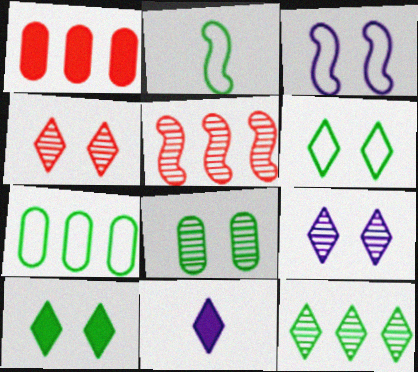[[1, 2, 9], 
[2, 6, 7]]